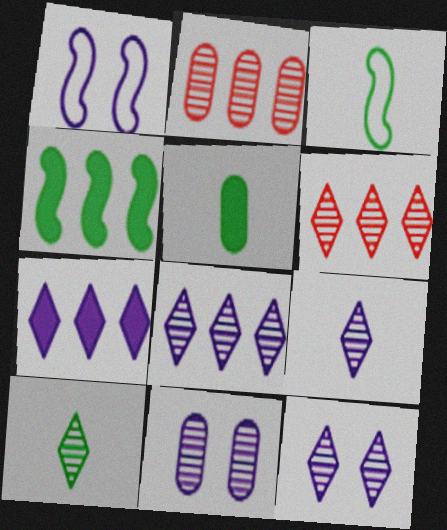[[1, 5, 6], 
[3, 5, 10], 
[6, 10, 12], 
[8, 9, 12]]